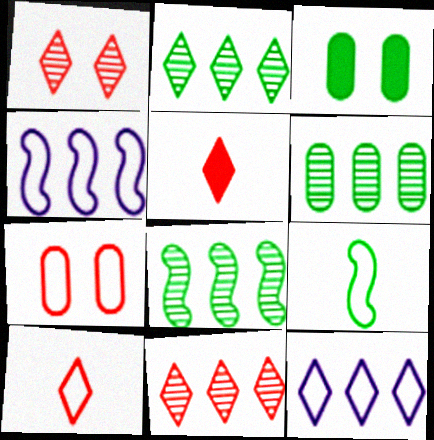[[2, 3, 9], 
[2, 6, 8], 
[7, 9, 12]]